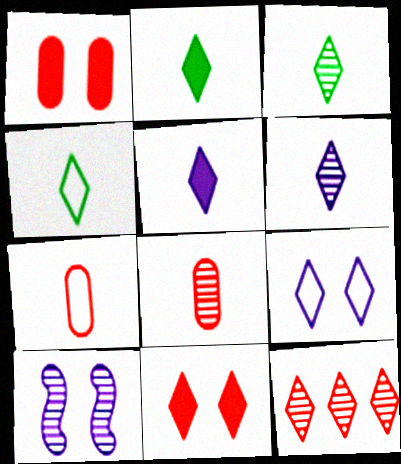[[2, 3, 4], 
[2, 9, 12]]